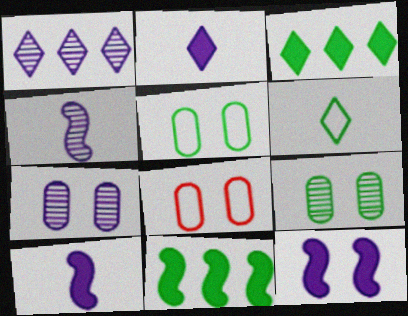[[1, 4, 7], 
[3, 4, 8], 
[6, 9, 11]]